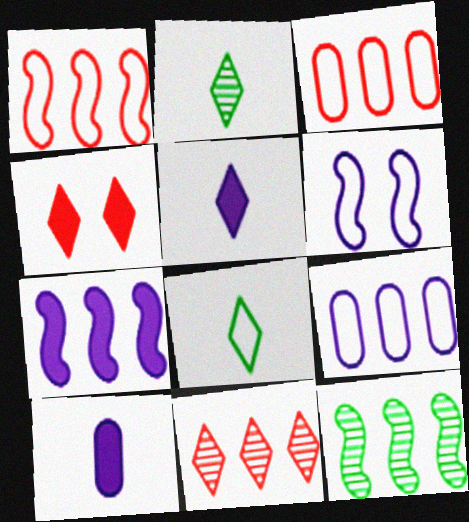[[1, 7, 12], 
[3, 6, 8]]